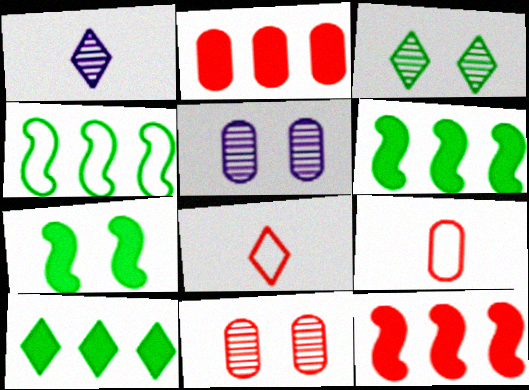[[2, 9, 11], 
[5, 6, 8], 
[8, 11, 12]]